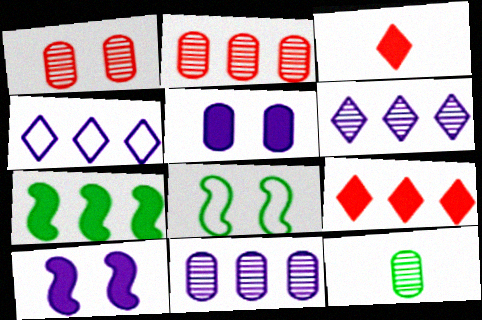[[1, 11, 12], 
[2, 4, 7], 
[3, 5, 7], 
[3, 8, 11]]